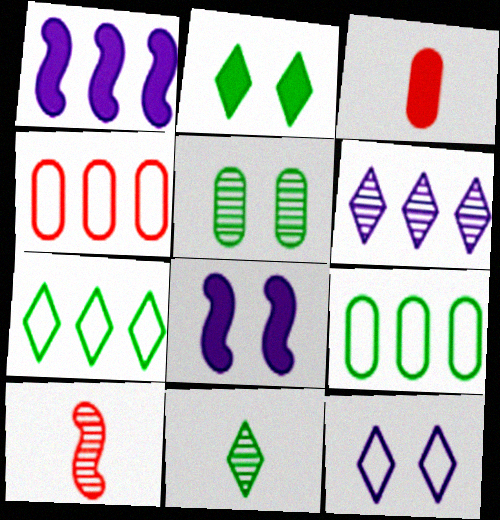[[1, 2, 3], 
[2, 7, 11], 
[4, 8, 11], 
[5, 6, 10]]